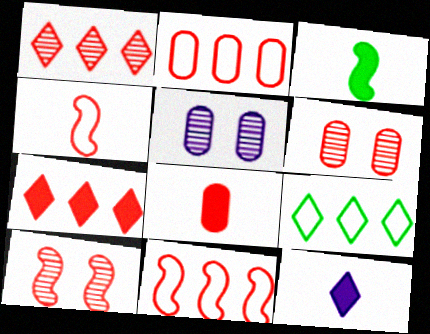[[2, 6, 8], 
[3, 8, 12], 
[4, 6, 7]]